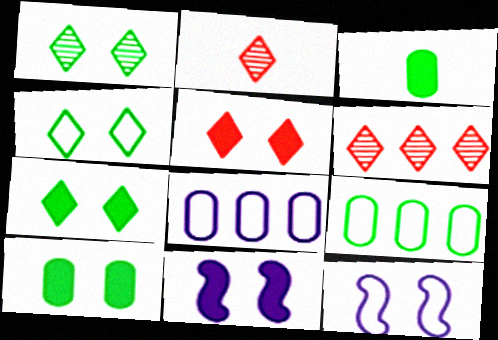[[1, 4, 7], 
[2, 9, 11], 
[3, 6, 12], 
[5, 10, 11]]